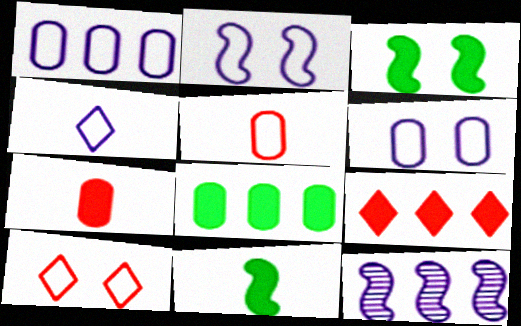[[1, 2, 4]]